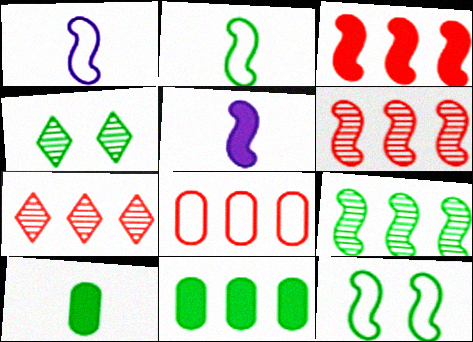[[2, 4, 11], 
[3, 7, 8], 
[4, 5, 8], 
[5, 6, 12]]